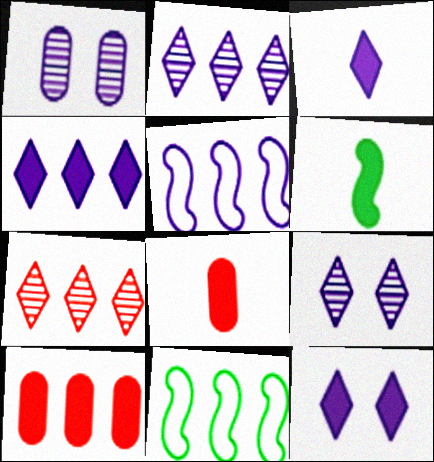[[1, 3, 5], 
[2, 10, 11], 
[3, 4, 12], 
[3, 6, 8], 
[6, 10, 12], 
[8, 9, 11]]